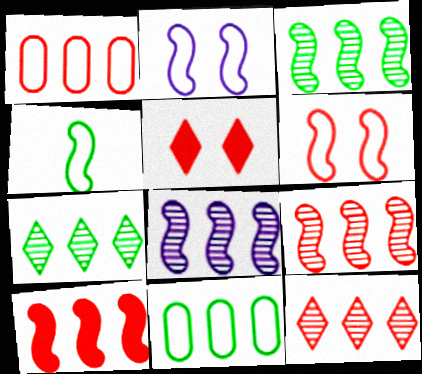[[1, 10, 12], 
[3, 8, 9]]